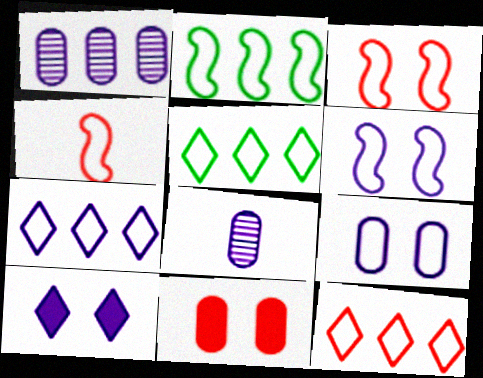[[2, 4, 6], 
[4, 5, 9], 
[5, 7, 12]]